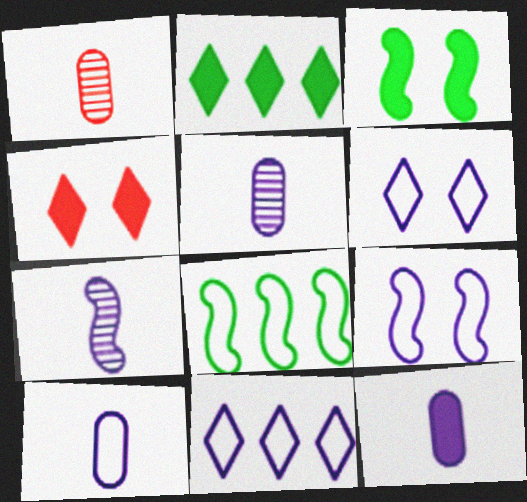[[1, 2, 9], 
[1, 3, 11], 
[4, 5, 8], 
[5, 10, 12], 
[9, 10, 11]]